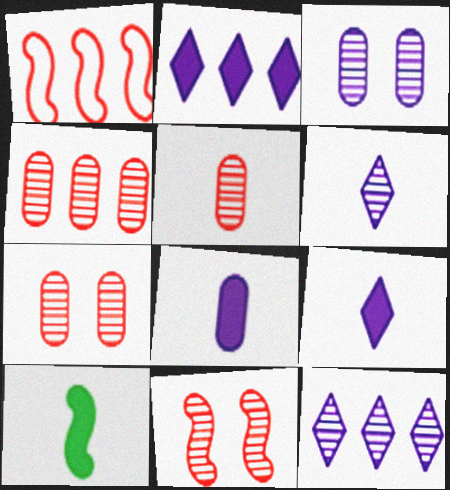[[4, 5, 7]]